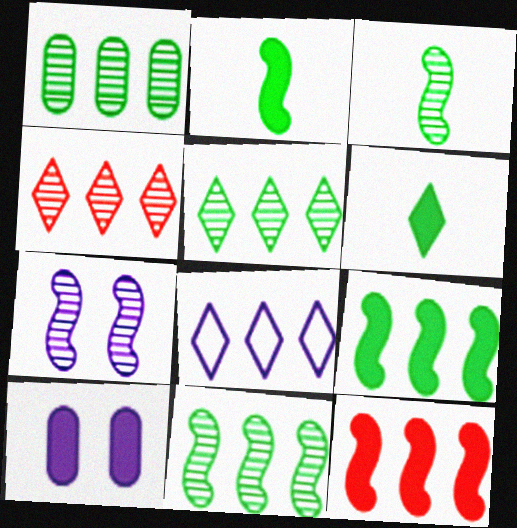[[1, 5, 11], 
[1, 8, 12], 
[6, 10, 12]]